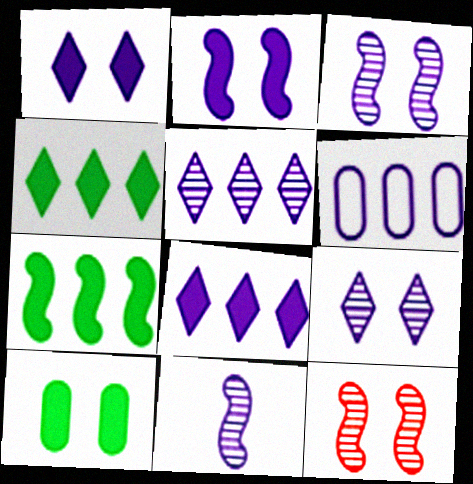[[1, 6, 11]]